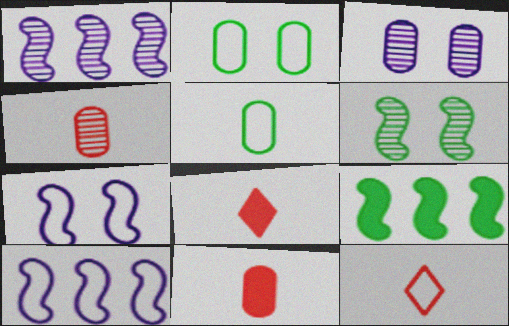[[1, 2, 8], 
[2, 10, 12], 
[3, 9, 12]]